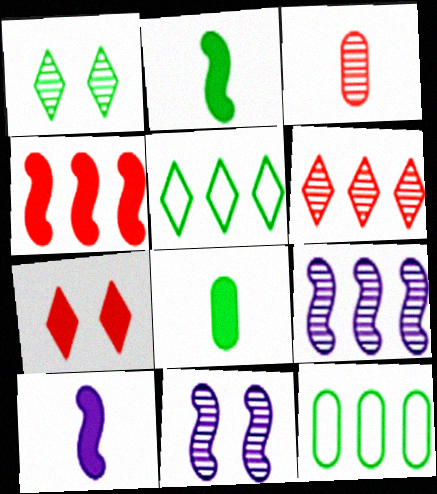[[1, 2, 12], 
[1, 3, 9]]